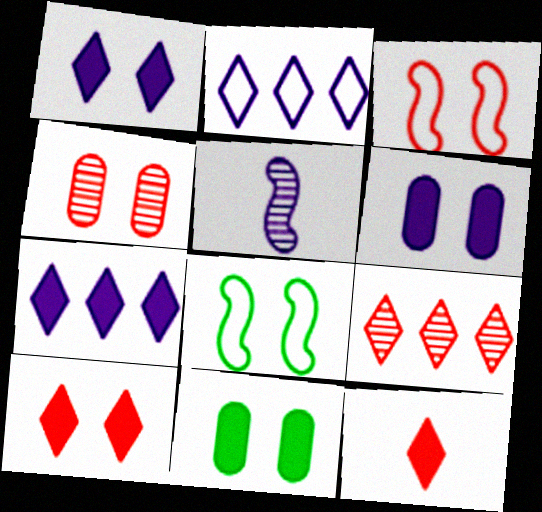[[1, 4, 8], 
[2, 5, 6], 
[3, 4, 10]]